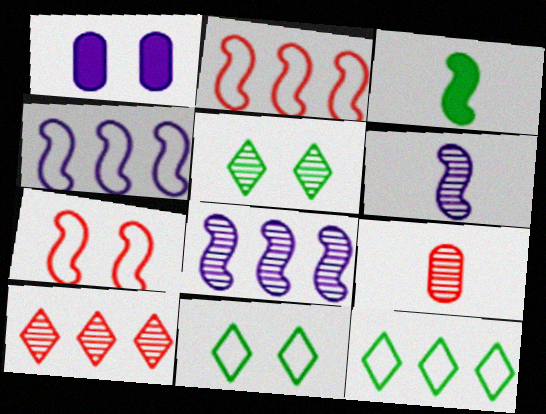[[1, 5, 7], 
[3, 7, 8], 
[5, 8, 9]]